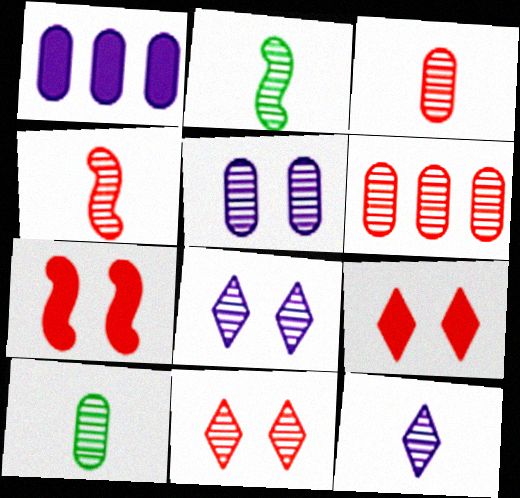[[2, 3, 12], 
[2, 6, 8], 
[4, 6, 11], 
[4, 10, 12], 
[5, 6, 10]]